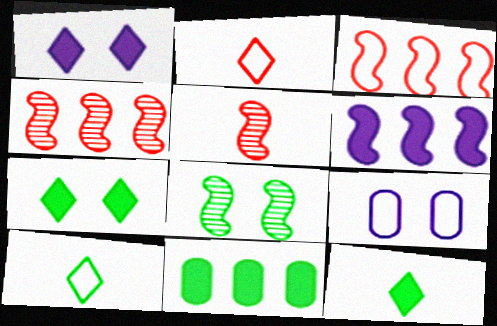[[3, 9, 10], 
[4, 9, 12], 
[8, 10, 11]]